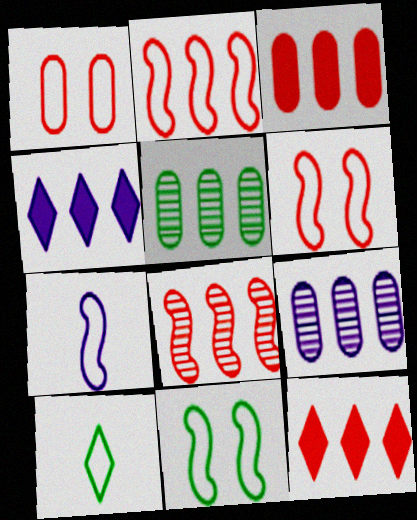[[2, 4, 5], 
[2, 7, 11]]